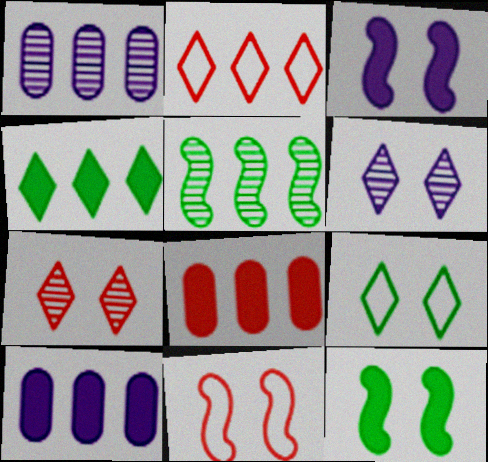[[2, 5, 10]]